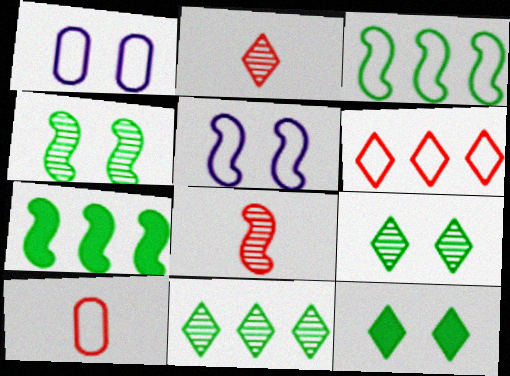[[1, 2, 7], 
[5, 7, 8]]